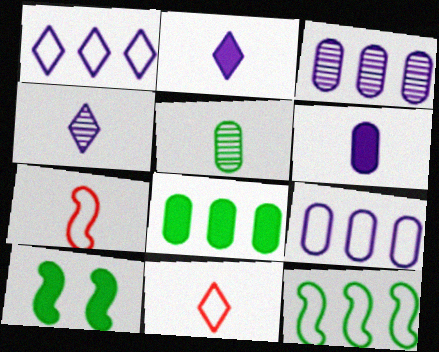[[2, 5, 7], 
[3, 10, 11]]